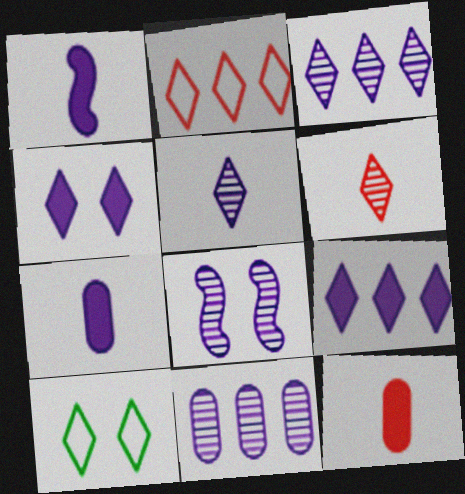[[5, 8, 11], 
[6, 9, 10]]